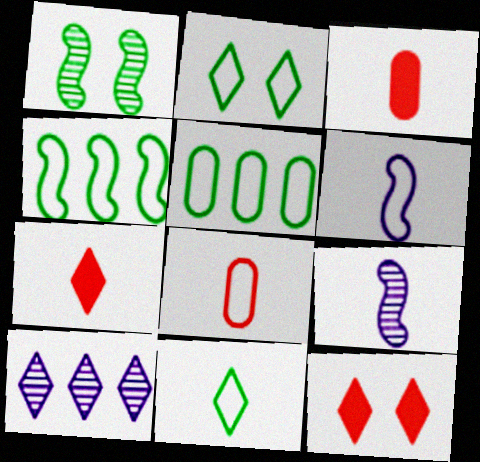[[2, 7, 10], 
[3, 9, 11], 
[5, 9, 12], 
[6, 8, 11], 
[10, 11, 12]]